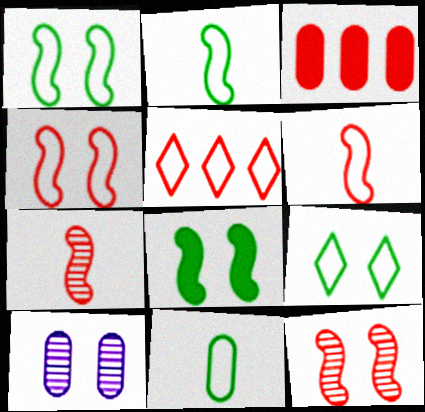[[3, 10, 11]]